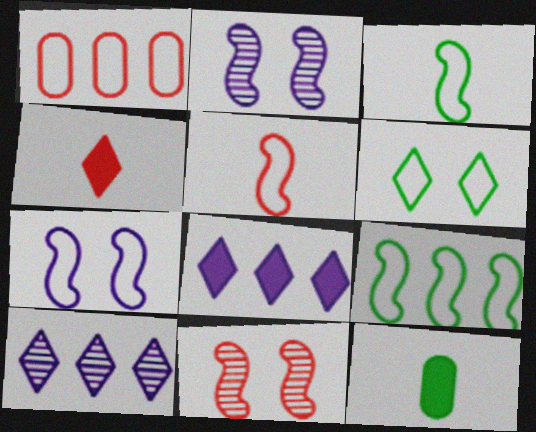[[1, 4, 11], 
[4, 6, 10], 
[5, 7, 9]]